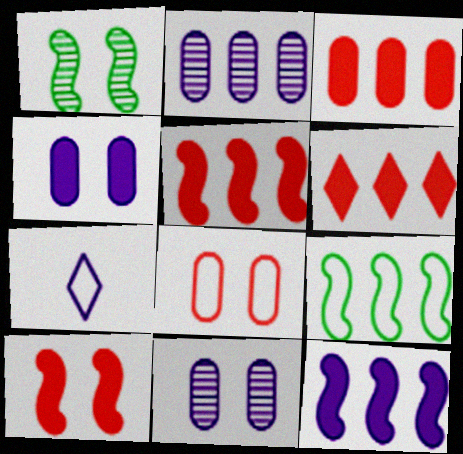[[1, 3, 7], 
[2, 6, 9], 
[3, 5, 6], 
[7, 8, 9], 
[7, 11, 12]]